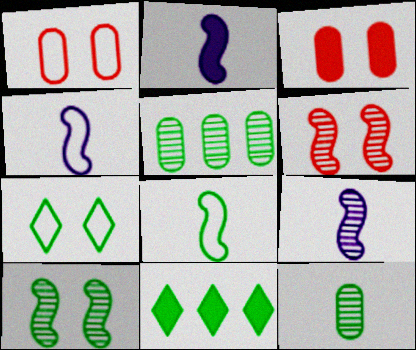[[1, 9, 11], 
[2, 3, 11], 
[2, 4, 9]]